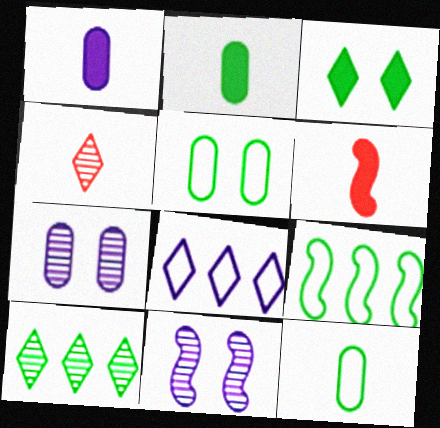[[1, 8, 11], 
[3, 4, 8], 
[6, 9, 11]]